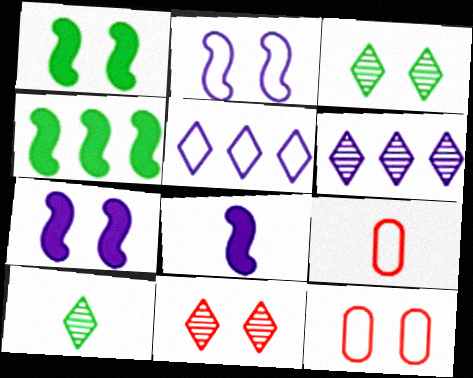[[1, 6, 9], 
[3, 7, 12], 
[6, 10, 11], 
[8, 9, 10]]